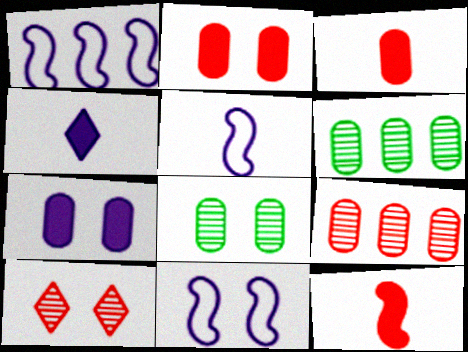[[1, 5, 11]]